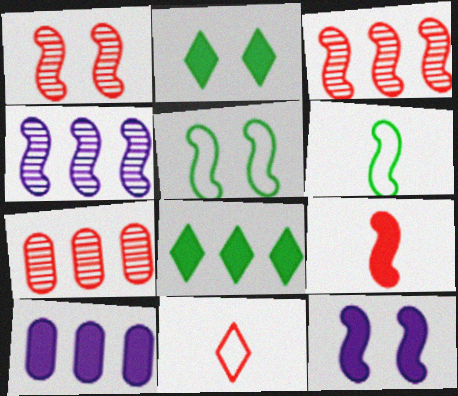[[1, 5, 12], 
[2, 9, 10], 
[3, 6, 12], 
[4, 5, 9]]